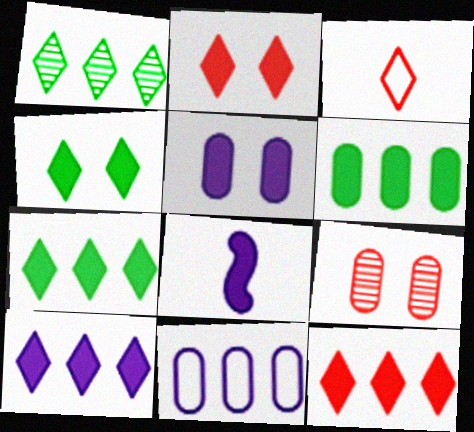[[2, 6, 8], 
[5, 8, 10], 
[7, 10, 12]]